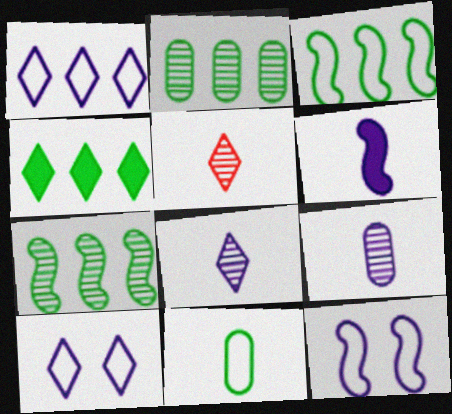[[2, 3, 4], 
[4, 5, 10], 
[5, 6, 11]]